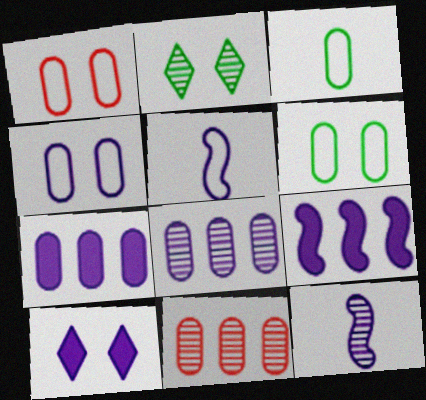[[1, 4, 6], 
[2, 11, 12], 
[5, 8, 10]]